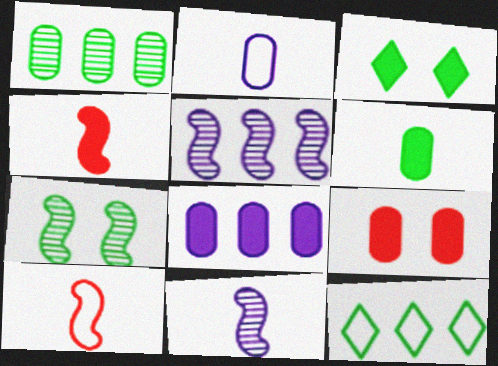[[1, 2, 9], 
[3, 4, 8], 
[6, 7, 12], 
[6, 8, 9], 
[9, 11, 12]]